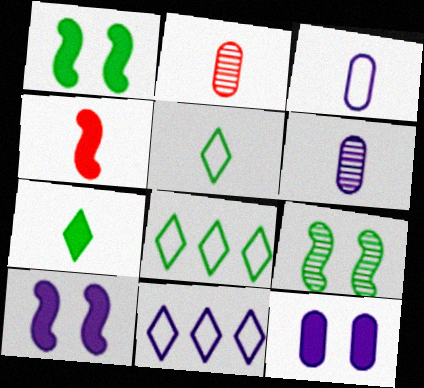[[1, 2, 11], 
[2, 8, 10], 
[4, 5, 6], 
[6, 10, 11]]